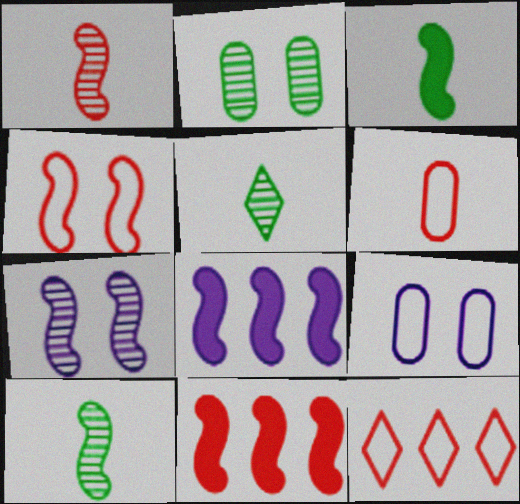[[1, 4, 11], 
[4, 6, 12], 
[4, 8, 10], 
[5, 9, 11]]